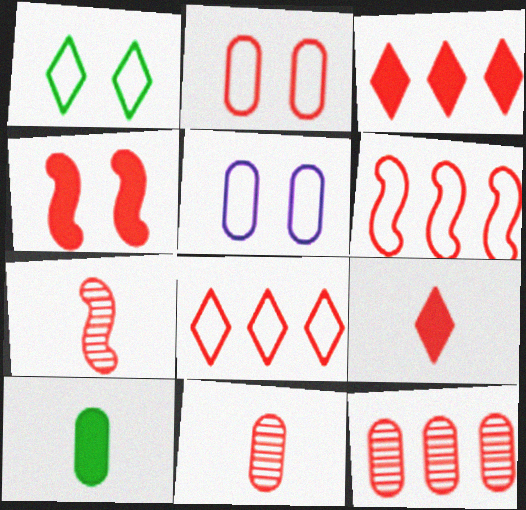[[2, 3, 7], 
[3, 6, 12], 
[4, 6, 7], 
[4, 8, 11], 
[5, 10, 12]]